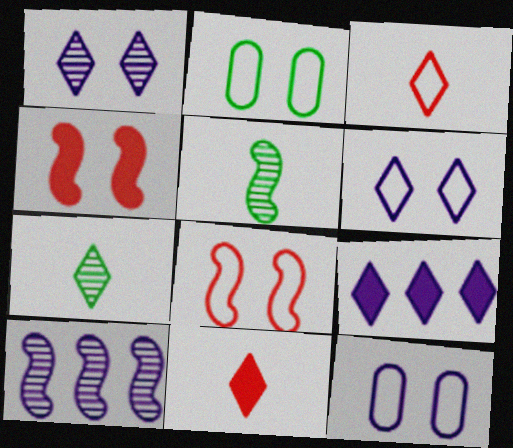[[1, 2, 4], 
[2, 6, 8], 
[2, 10, 11]]